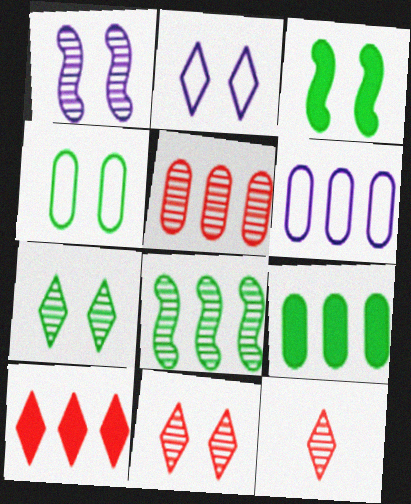[[3, 4, 7], 
[3, 6, 12], 
[5, 6, 9], 
[6, 8, 10]]